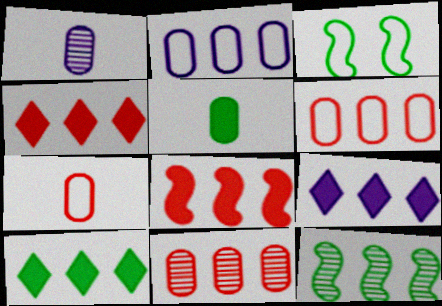[[1, 3, 4], 
[1, 5, 7], 
[2, 4, 12], 
[4, 9, 10], 
[6, 9, 12]]